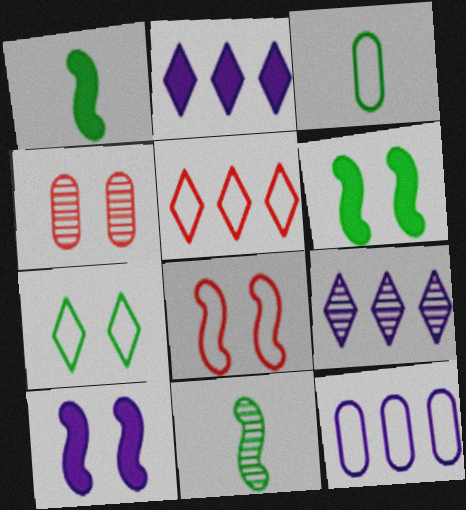[[4, 7, 10], 
[4, 9, 11]]